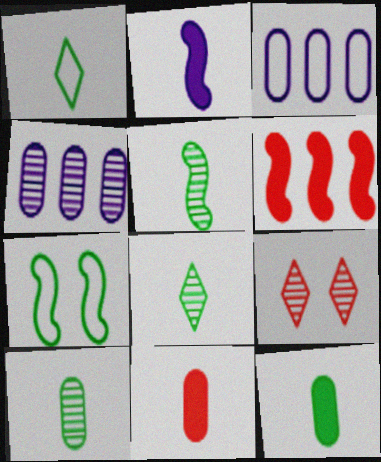[[1, 5, 12], 
[4, 5, 9], 
[5, 8, 10]]